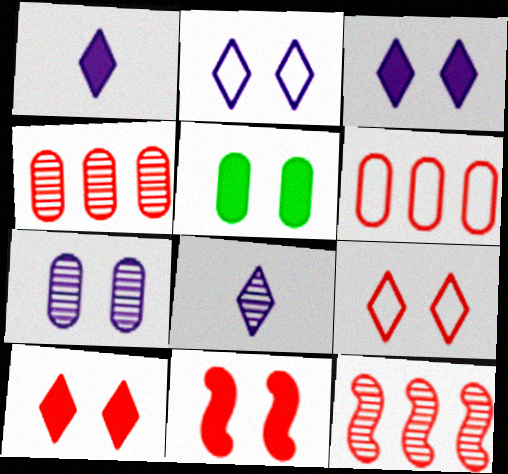[[3, 5, 11]]